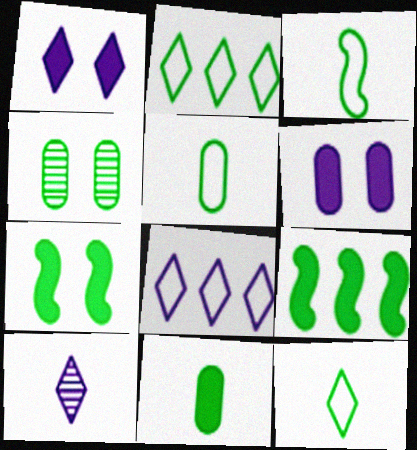[[1, 8, 10], 
[3, 5, 12], 
[4, 9, 12]]